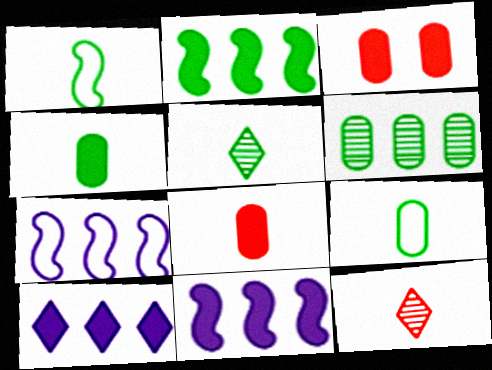[[1, 4, 5], 
[3, 5, 7]]